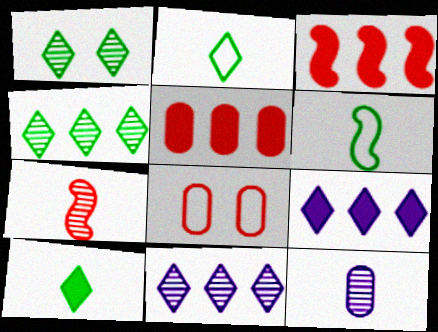[]